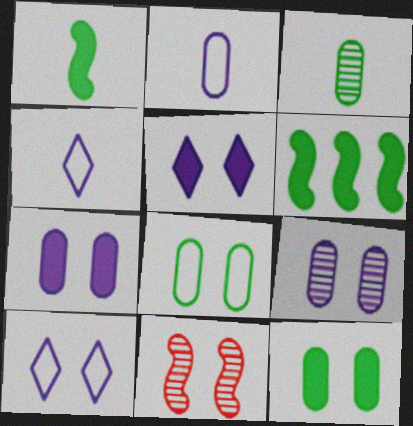[[5, 8, 11], 
[10, 11, 12]]